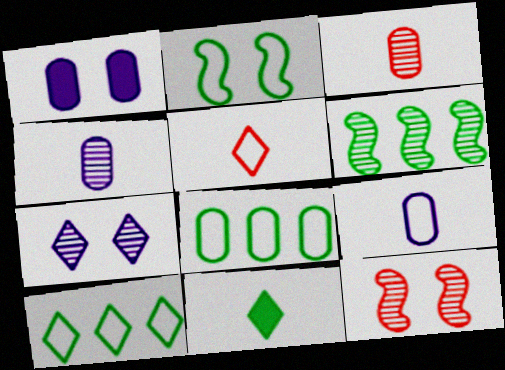[[1, 3, 8], 
[1, 5, 6], 
[3, 6, 7]]